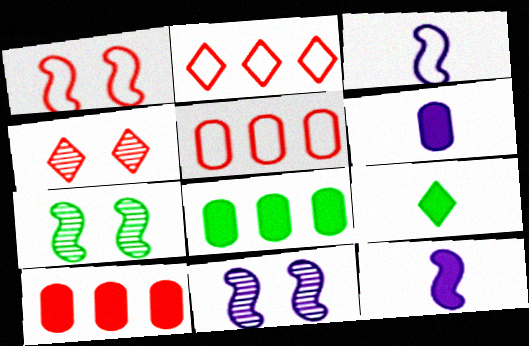[[2, 6, 7], 
[3, 4, 8], 
[5, 9, 11]]